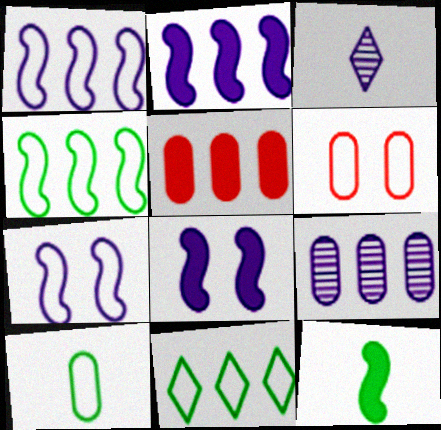[]